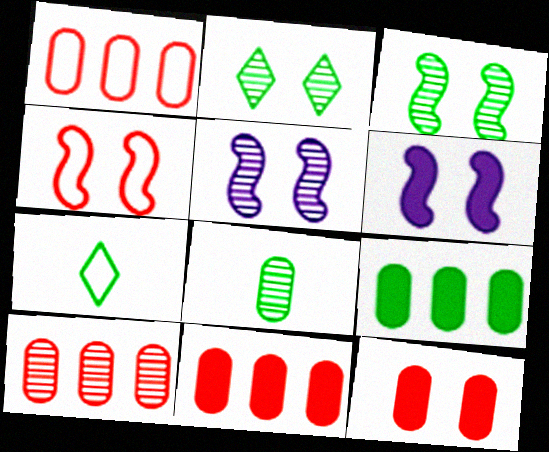[[1, 10, 11], 
[3, 4, 6], 
[3, 7, 9], 
[5, 7, 11], 
[6, 7, 10]]